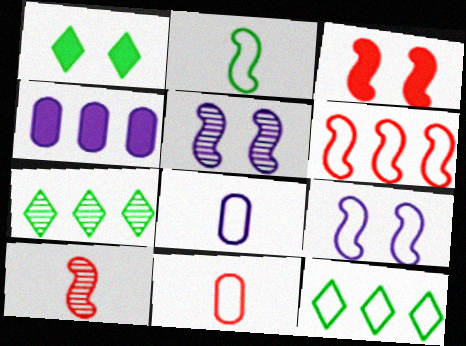[[2, 6, 9], 
[3, 6, 10], 
[3, 7, 8], 
[4, 6, 7], 
[9, 11, 12]]